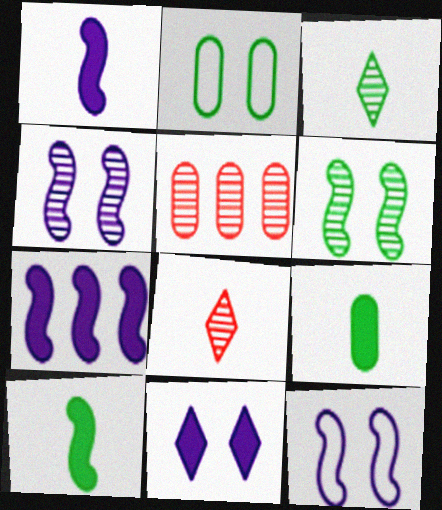[[2, 7, 8], 
[3, 4, 5]]